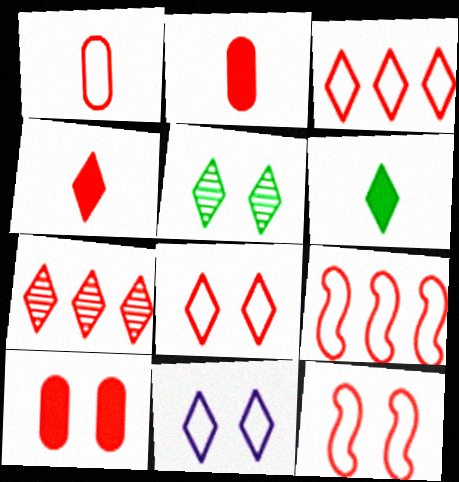[[1, 3, 12], 
[1, 8, 9], 
[2, 7, 12], 
[4, 7, 8], 
[6, 7, 11]]